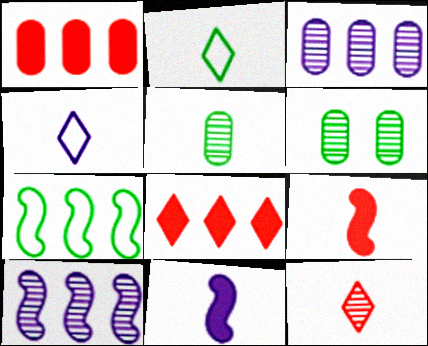[[3, 7, 8], 
[4, 5, 9], 
[6, 10, 12]]